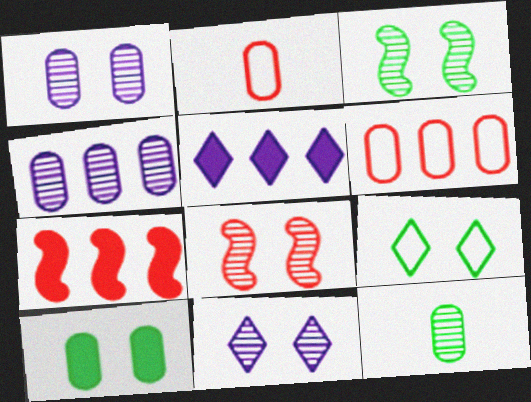[[2, 3, 5], 
[2, 4, 10], 
[3, 9, 10]]